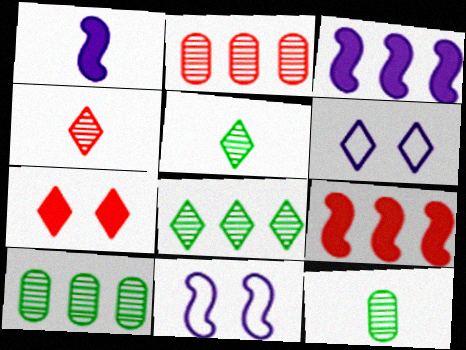[[6, 9, 12]]